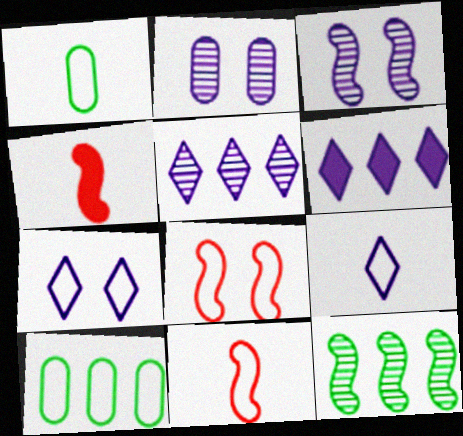[[1, 9, 11], 
[7, 10, 11], 
[8, 9, 10]]